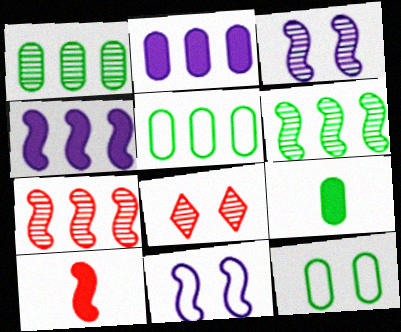[[1, 9, 12], 
[6, 10, 11]]